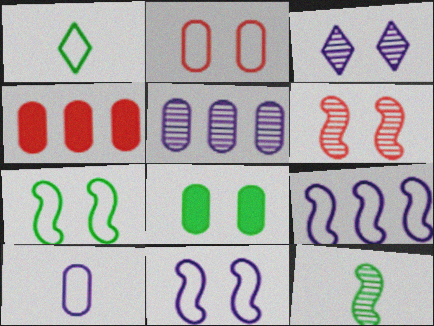[[1, 2, 9]]